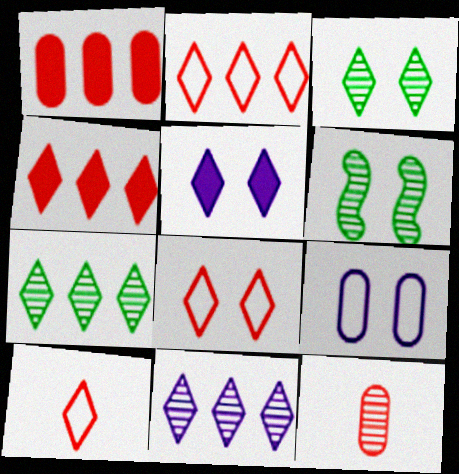[[2, 8, 10], 
[3, 5, 8], 
[5, 7, 10], 
[6, 11, 12]]